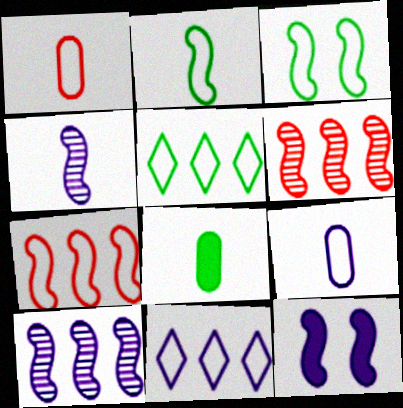[[1, 3, 11], 
[2, 6, 12]]